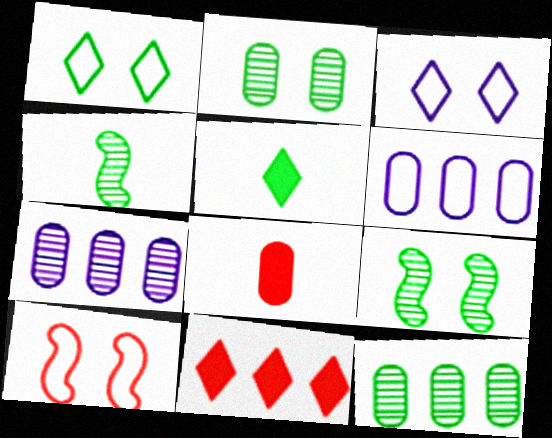[[2, 6, 8], 
[5, 7, 10]]